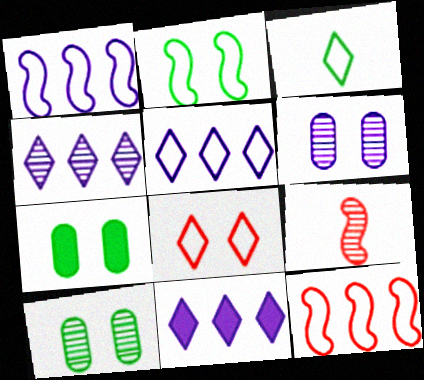[[3, 5, 8], 
[4, 5, 11], 
[4, 9, 10], 
[5, 7, 9]]